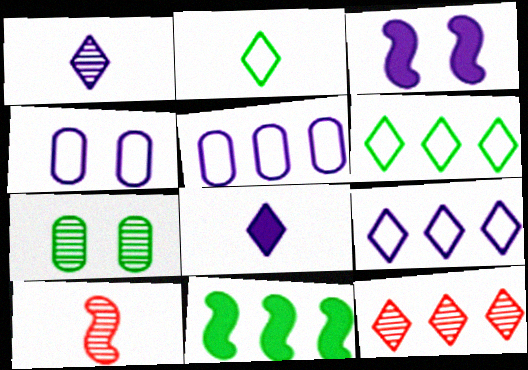[[1, 3, 5], 
[2, 7, 11], 
[5, 11, 12]]